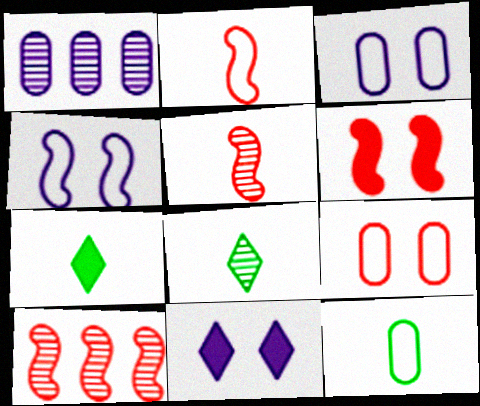[[2, 6, 10], 
[3, 7, 10], 
[10, 11, 12]]